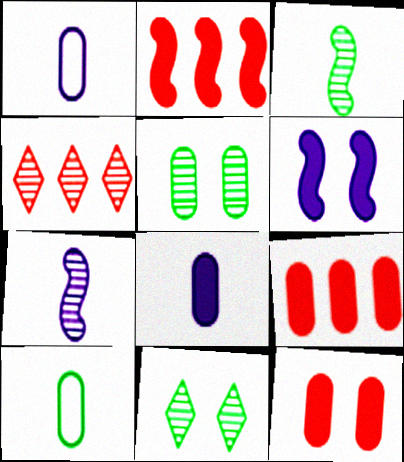[[1, 2, 11], 
[1, 5, 9], 
[4, 5, 7], 
[4, 6, 10]]